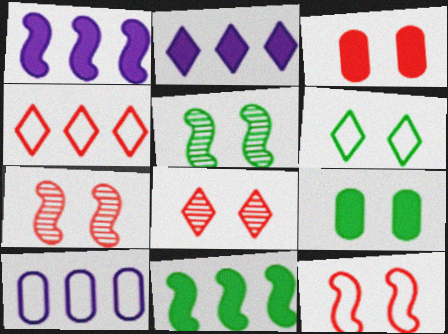[[3, 8, 12], 
[5, 6, 9]]